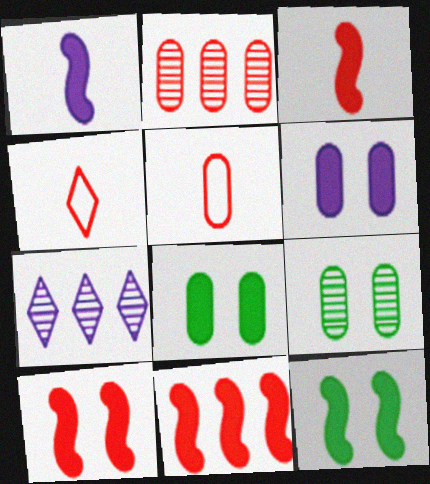[[1, 11, 12], 
[2, 4, 10], 
[3, 10, 11], 
[5, 7, 12]]